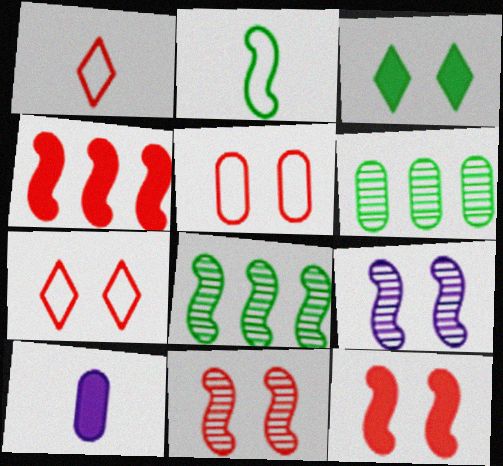[[2, 3, 6], 
[2, 4, 9], 
[3, 4, 10], 
[3, 5, 9], 
[5, 6, 10], 
[7, 8, 10]]